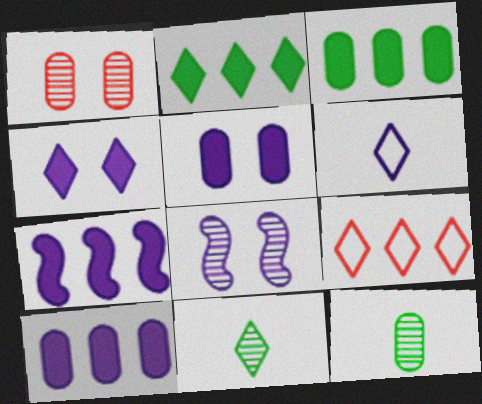[[4, 9, 11], 
[6, 8, 10]]